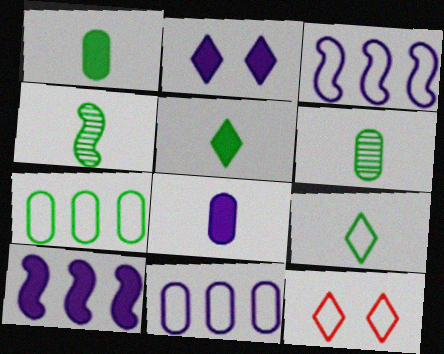[[1, 4, 9], 
[2, 8, 10], 
[6, 10, 12]]